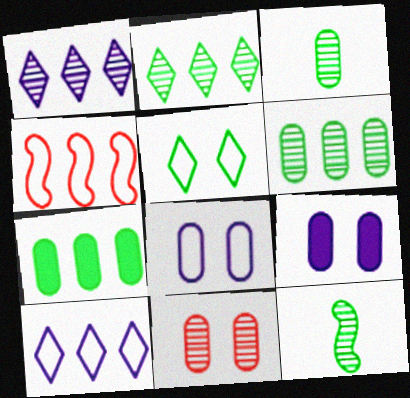[[1, 4, 7], 
[1, 11, 12], 
[5, 7, 12]]